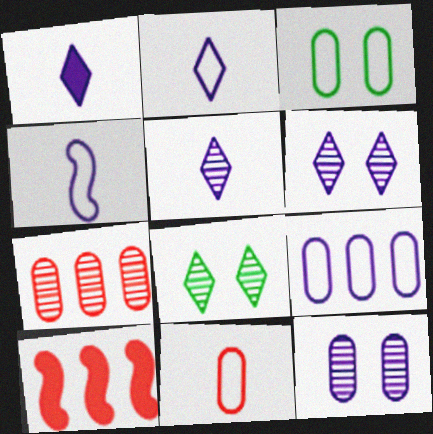[[1, 2, 5], 
[3, 5, 10], 
[3, 9, 11]]